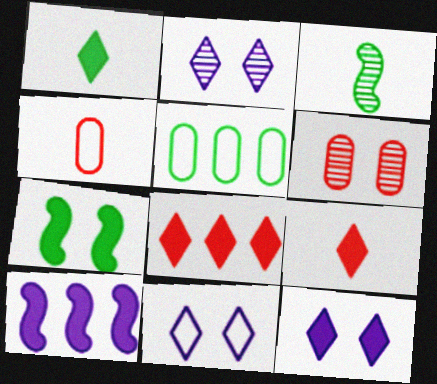[[1, 8, 12], 
[2, 11, 12], 
[6, 7, 11]]